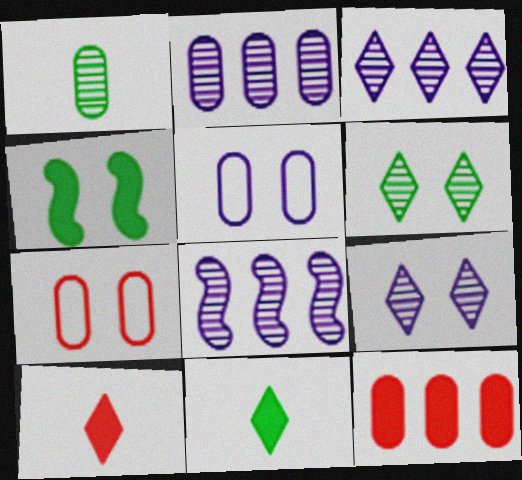[[1, 5, 12], 
[2, 3, 8], 
[4, 7, 9], 
[7, 8, 11]]